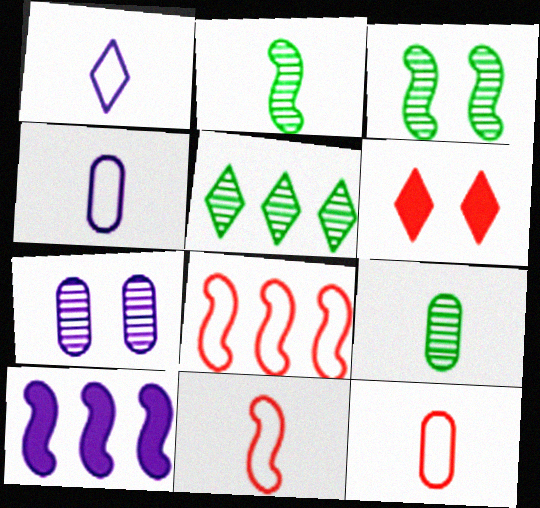[[1, 5, 6], 
[1, 7, 10], 
[3, 5, 9], 
[3, 10, 11]]